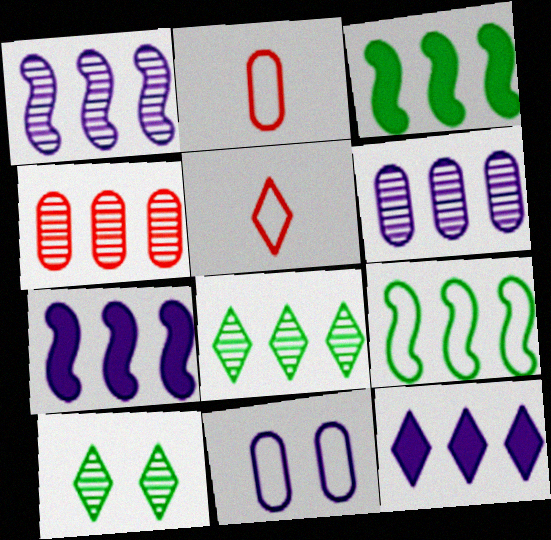[[1, 4, 8], 
[2, 7, 10], 
[4, 9, 12], 
[5, 9, 11], 
[5, 10, 12]]